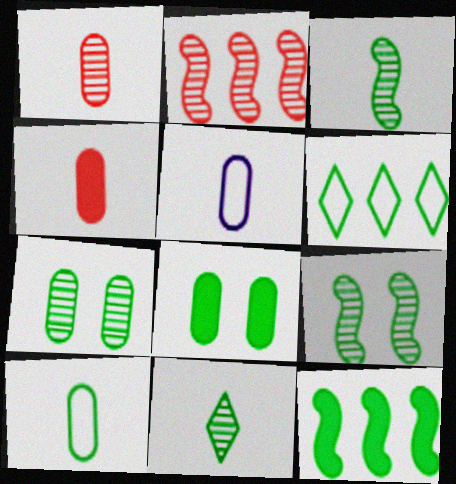[[3, 6, 8]]